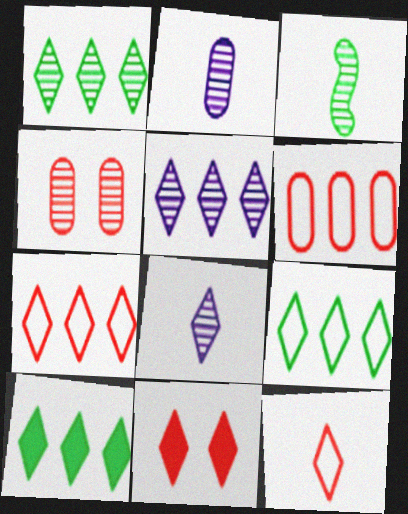[[1, 9, 10], 
[3, 4, 5], 
[5, 7, 10], 
[8, 9, 11]]